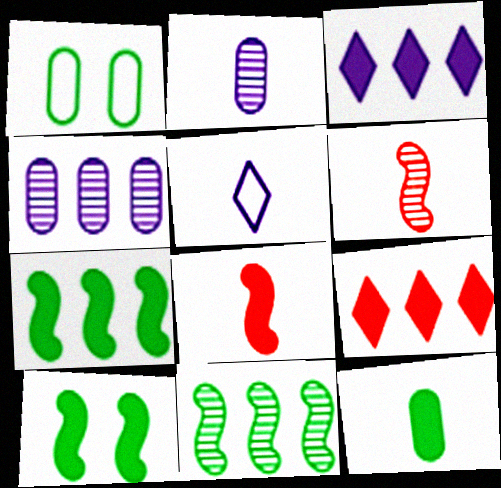[[1, 3, 6], 
[5, 6, 12]]